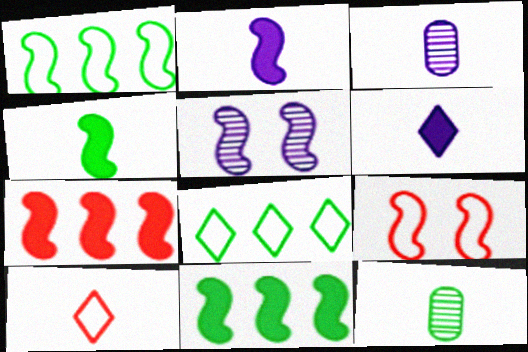[[2, 10, 12], 
[3, 4, 10]]